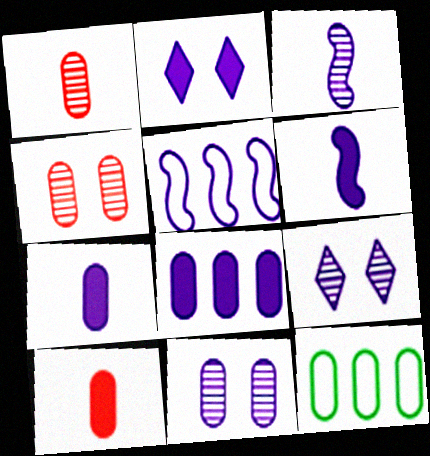[[2, 6, 8], 
[4, 7, 12], 
[5, 7, 9], 
[10, 11, 12]]